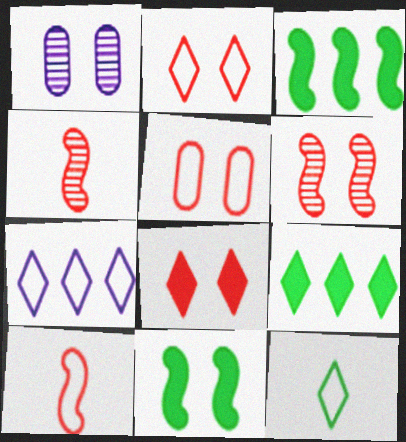[[1, 2, 11], 
[1, 9, 10], 
[2, 7, 12], 
[5, 6, 8]]